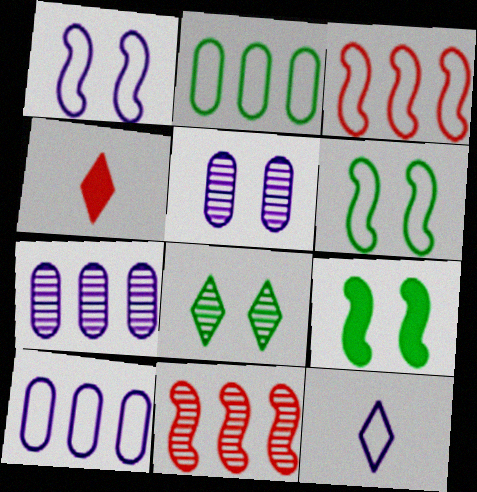[[1, 10, 12], 
[4, 6, 7]]